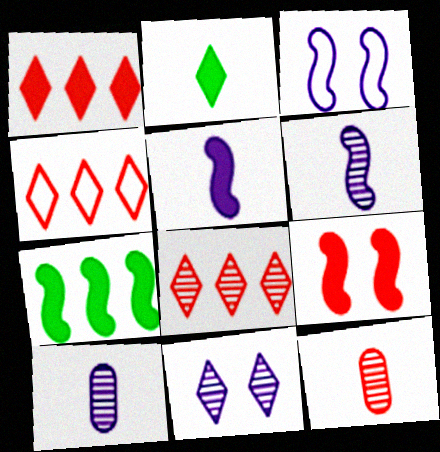[[1, 4, 8], 
[2, 4, 11], 
[4, 9, 12], 
[5, 7, 9]]